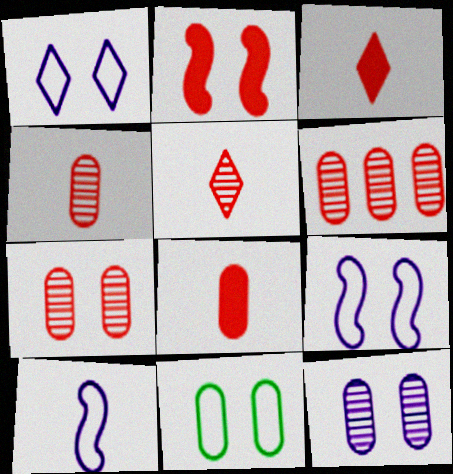[[4, 6, 7]]